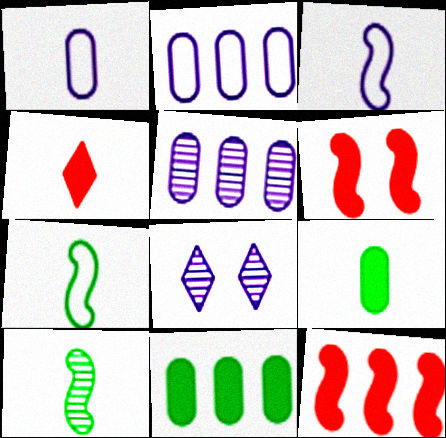[[1, 4, 10]]